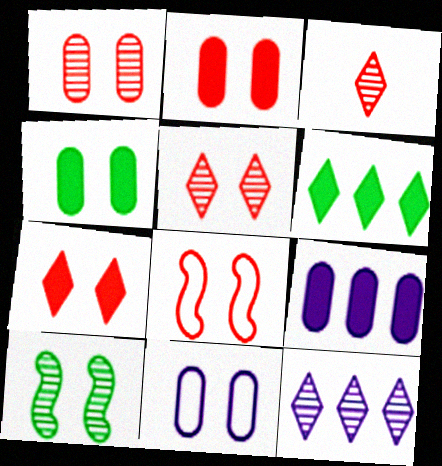[[1, 4, 11], 
[1, 7, 8], 
[2, 5, 8], 
[7, 10, 11]]